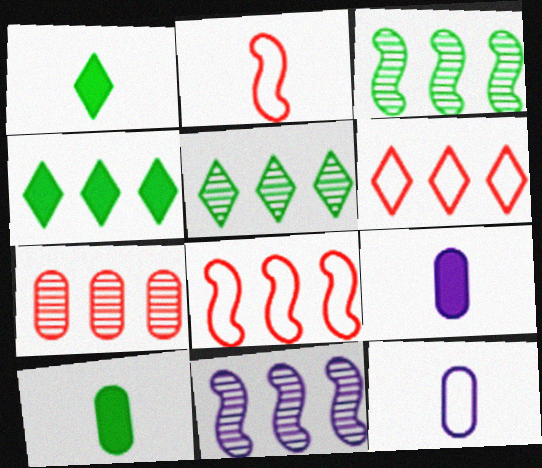[[5, 7, 11]]